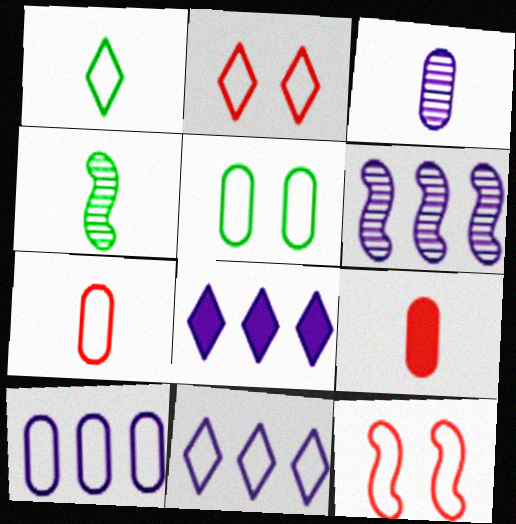[[1, 2, 11], 
[1, 10, 12], 
[5, 7, 10], 
[6, 8, 10]]